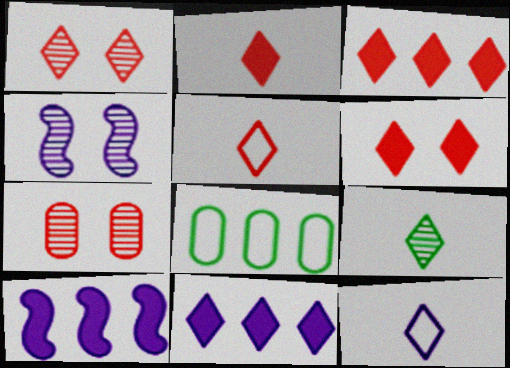[[1, 3, 5], 
[2, 3, 6], 
[2, 4, 8], 
[2, 9, 12]]